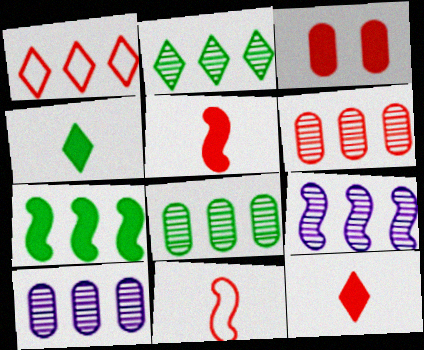[[1, 7, 10], 
[2, 6, 9], 
[6, 8, 10]]